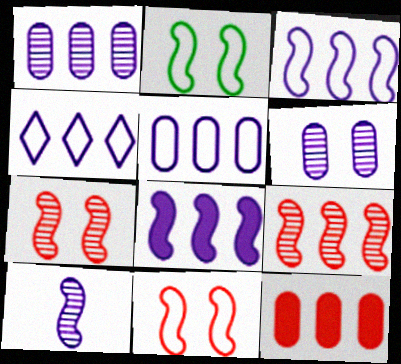[[1, 4, 8], 
[3, 4, 5]]